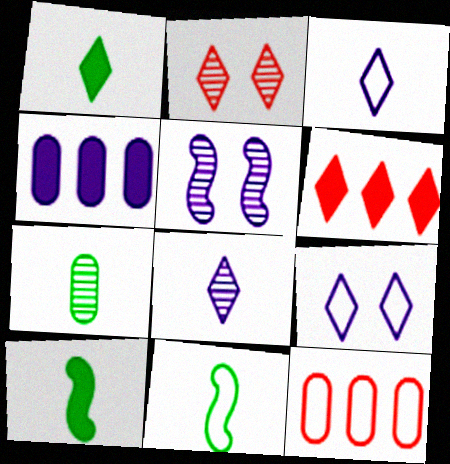[[1, 5, 12], 
[1, 7, 11], 
[2, 4, 11], 
[3, 4, 5], 
[9, 11, 12]]